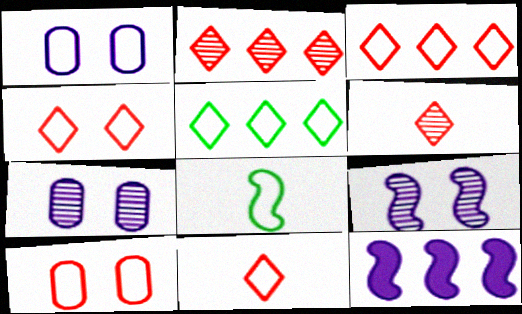[[1, 3, 8], 
[3, 4, 11]]